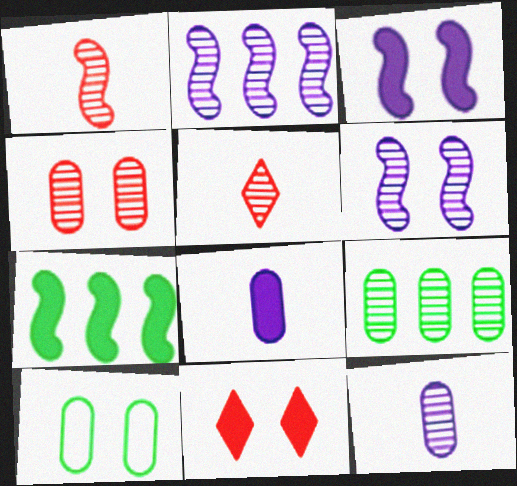[[4, 9, 12], 
[5, 6, 9], 
[6, 10, 11], 
[7, 8, 11]]